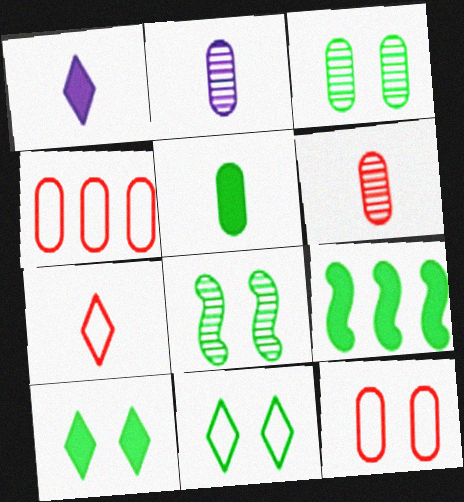[[1, 4, 8], 
[5, 9, 10]]